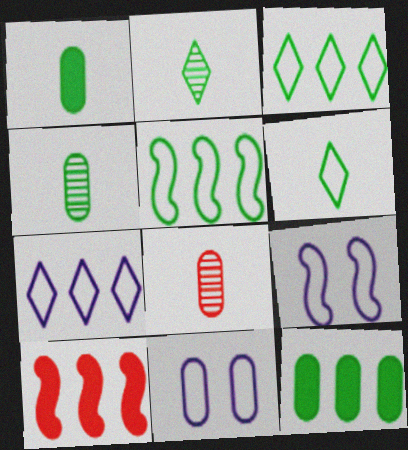[[2, 10, 11], 
[8, 11, 12]]